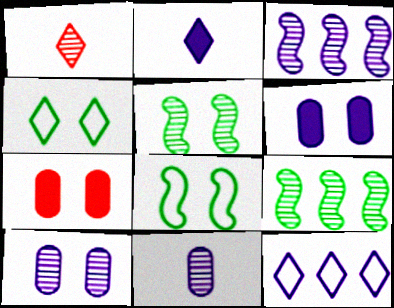[[1, 9, 10]]